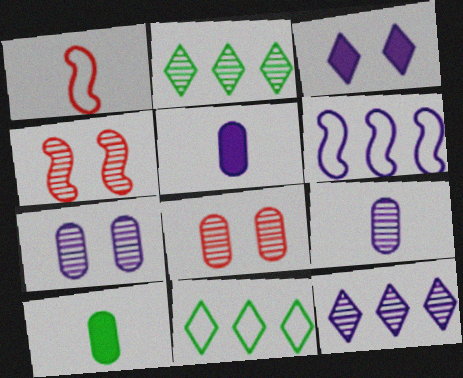[[2, 4, 9], 
[3, 6, 9], 
[4, 5, 11]]